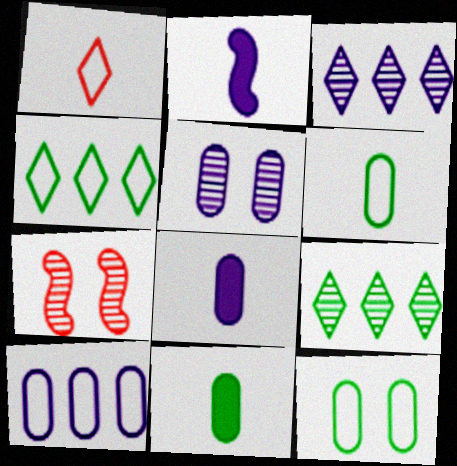[[4, 7, 8], 
[5, 8, 10]]